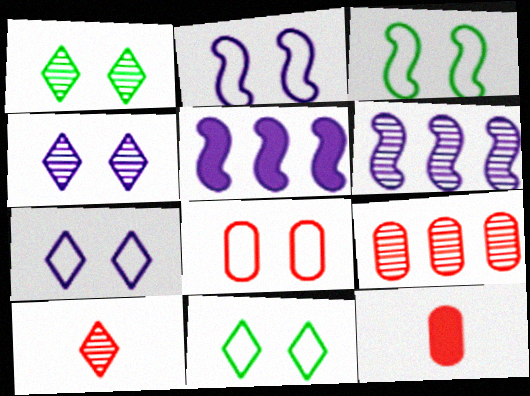[[2, 8, 11], 
[3, 7, 8], 
[6, 11, 12], 
[8, 9, 12]]